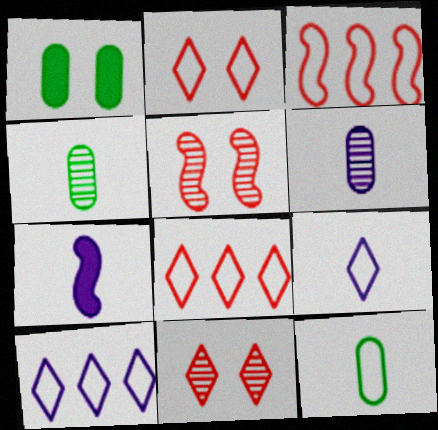[[6, 7, 9]]